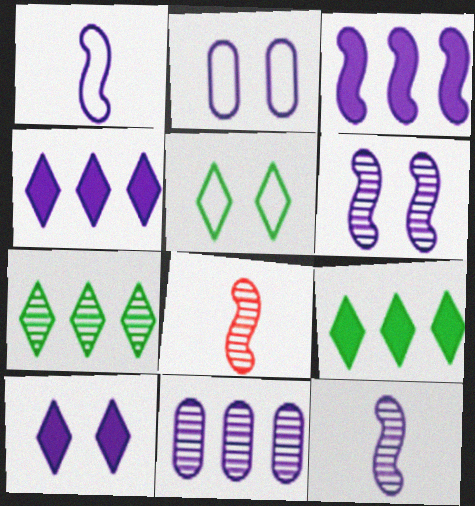[[1, 3, 6], 
[1, 10, 11], 
[2, 4, 12], 
[2, 6, 10], 
[2, 8, 9]]